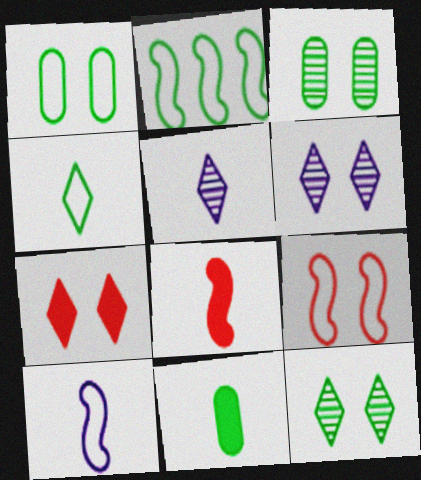[[1, 2, 4], 
[2, 9, 10], 
[2, 11, 12]]